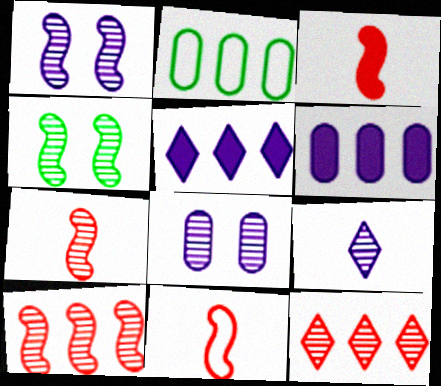[[2, 5, 10], 
[3, 7, 11]]